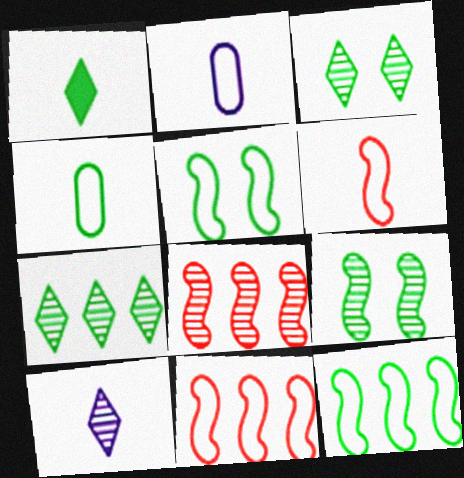[]